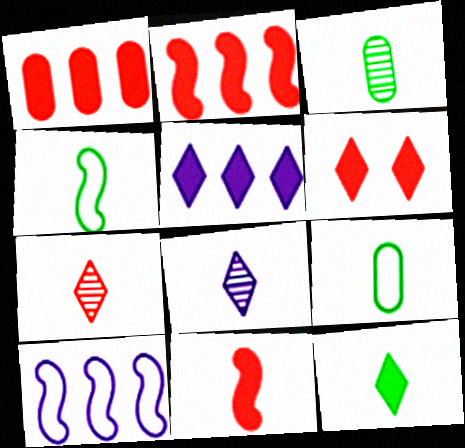[[1, 6, 11], 
[3, 4, 12], 
[3, 6, 10], 
[5, 6, 12], 
[8, 9, 11]]